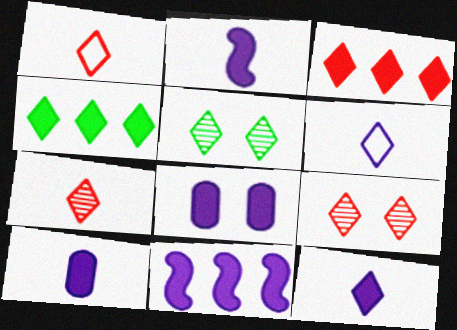[[1, 3, 9], 
[2, 10, 12], 
[3, 5, 6], 
[4, 6, 9], 
[8, 11, 12]]